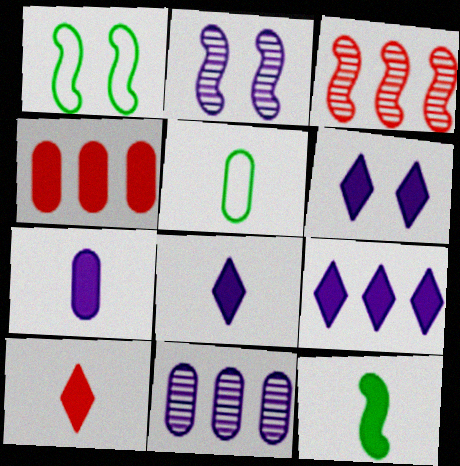[[1, 10, 11], 
[3, 5, 6], 
[4, 6, 12], 
[6, 8, 9], 
[7, 10, 12]]